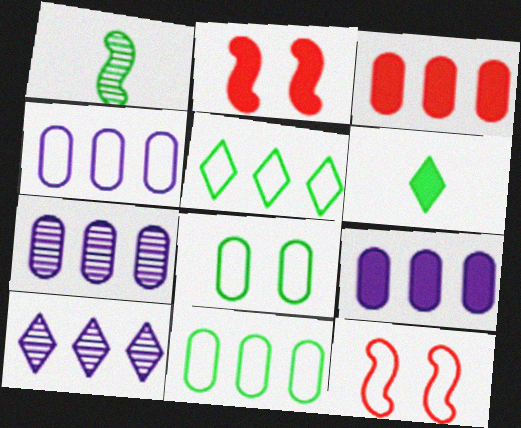[[2, 6, 9], 
[3, 7, 11], 
[4, 7, 9], 
[6, 7, 12]]